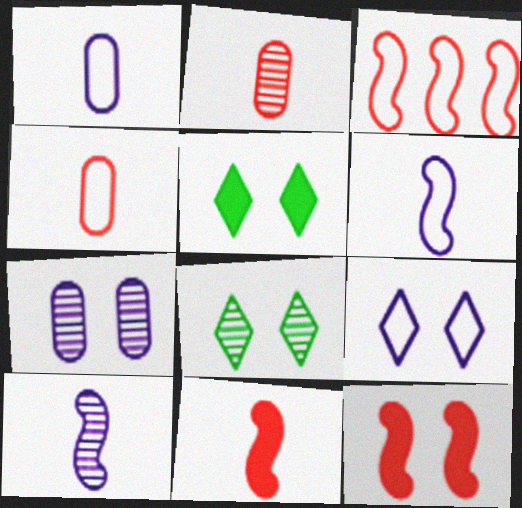[]